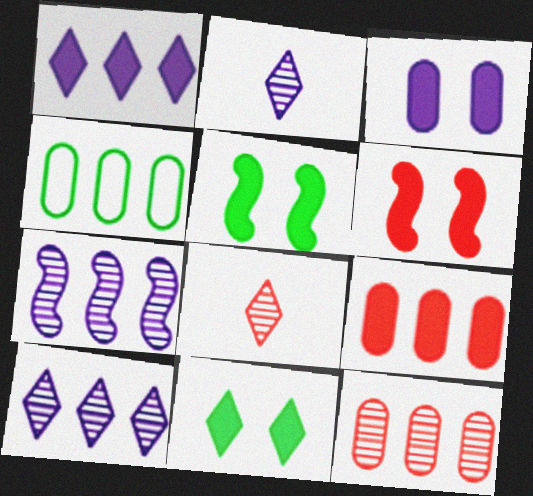[[2, 4, 6], 
[3, 6, 11]]